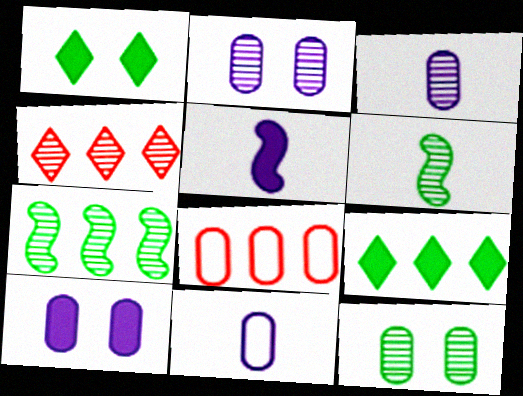[[2, 4, 6]]